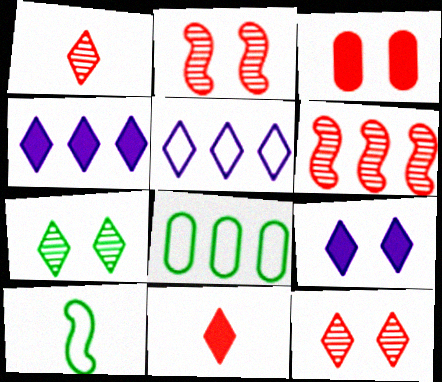[[4, 6, 8], 
[5, 7, 11]]